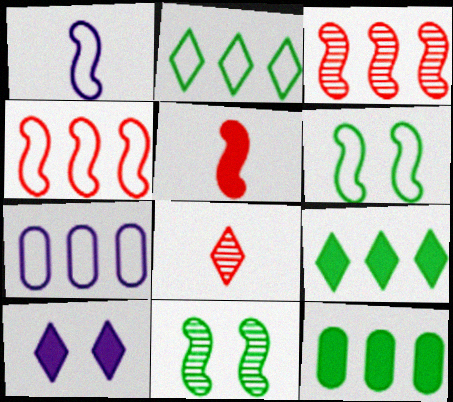[[1, 4, 6], 
[2, 4, 7], 
[2, 8, 10], 
[3, 7, 9], 
[5, 10, 12]]